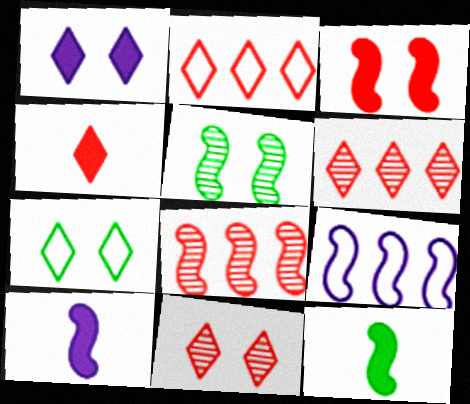[[1, 7, 11], 
[2, 4, 11]]